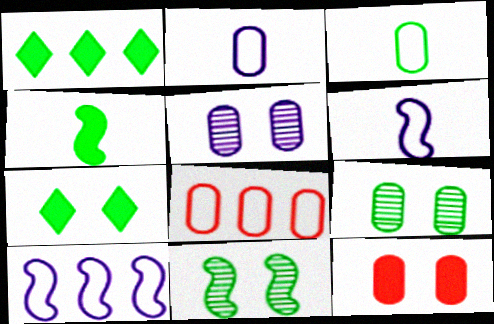[[1, 3, 11]]